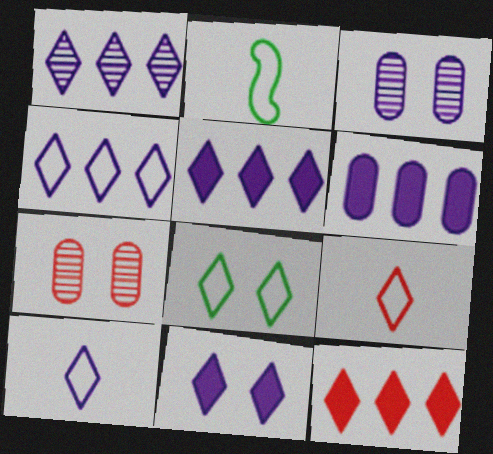[[1, 4, 5], 
[1, 10, 11], 
[2, 3, 12], 
[2, 5, 7], 
[4, 8, 9]]